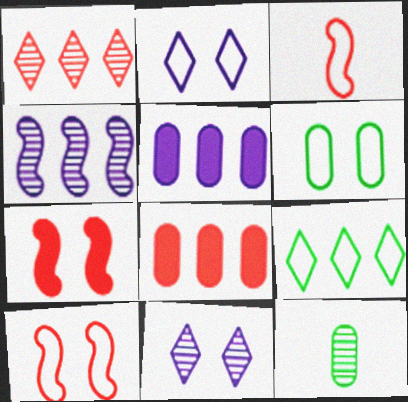[[2, 6, 10], 
[4, 8, 9], 
[6, 7, 11]]